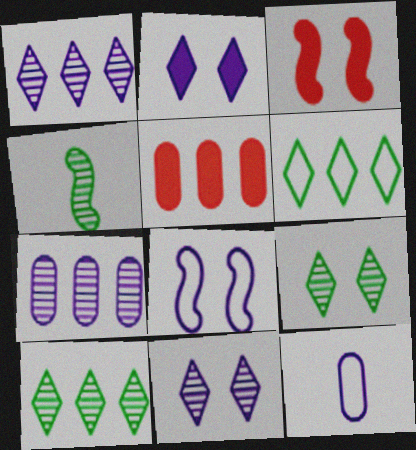[[3, 10, 12]]